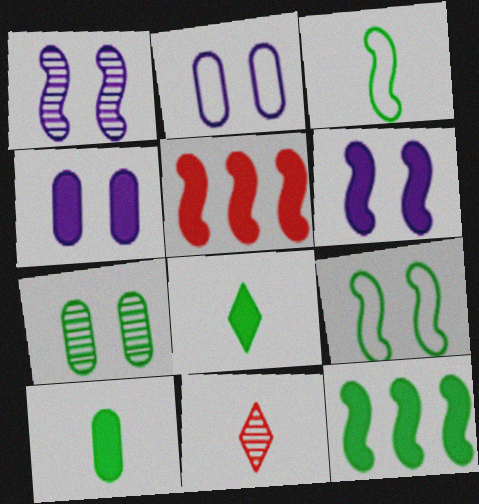[[1, 3, 5], 
[2, 11, 12], 
[4, 5, 8]]